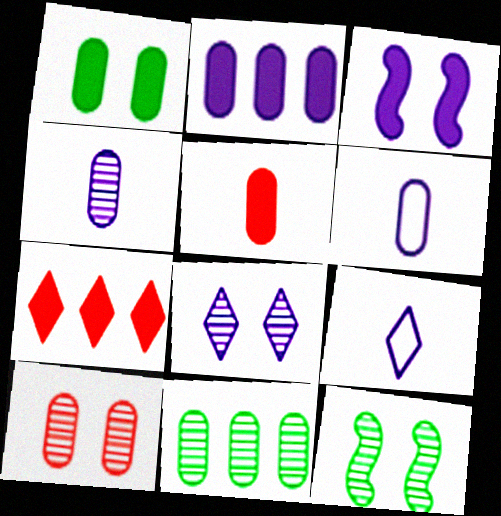[[1, 2, 5], 
[4, 10, 11], 
[6, 7, 12], 
[8, 10, 12]]